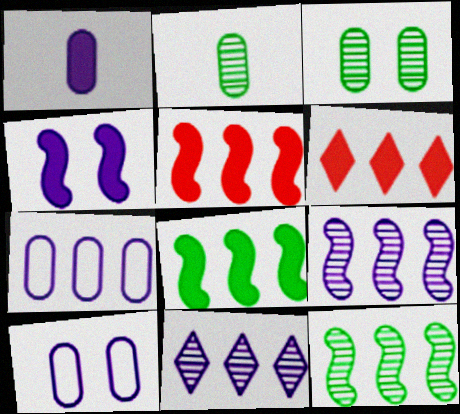[[6, 7, 12]]